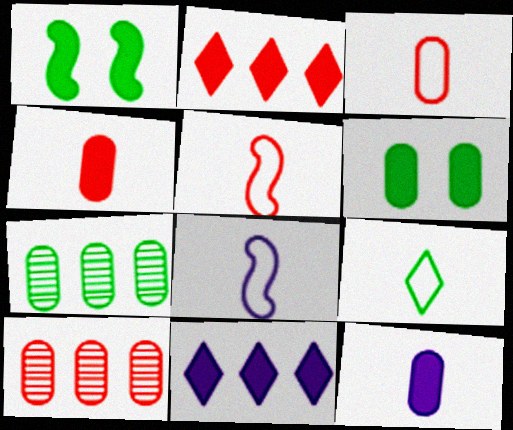[[1, 2, 12], 
[1, 4, 11], 
[1, 7, 9], 
[3, 8, 9]]